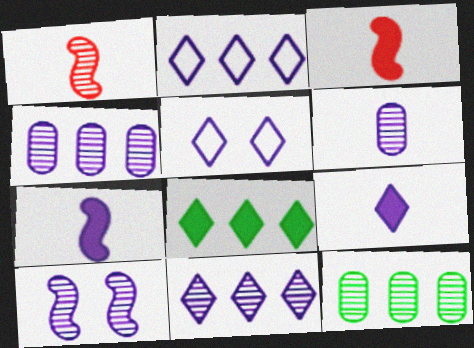[[3, 5, 12], 
[4, 5, 7], 
[5, 9, 11], 
[6, 10, 11]]